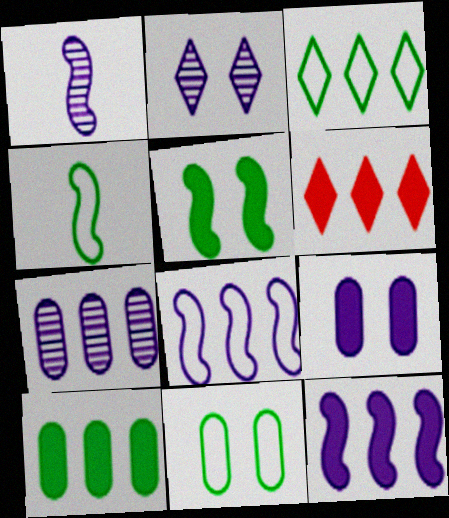[[1, 2, 7], 
[1, 6, 11], 
[3, 4, 11], 
[6, 10, 12]]